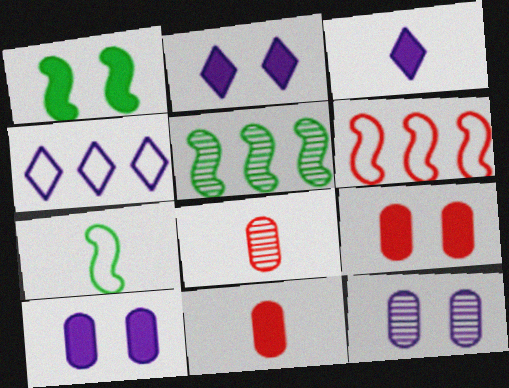[[1, 2, 9], 
[1, 4, 8], 
[1, 5, 7], 
[3, 7, 8]]